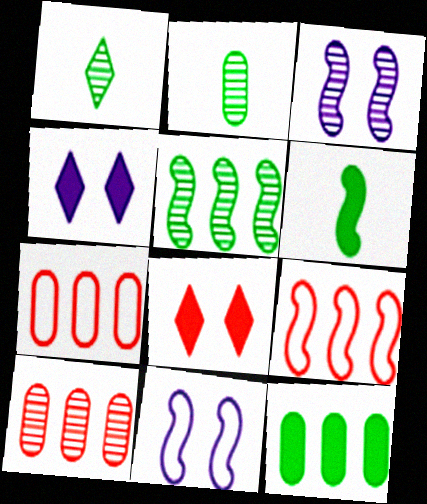[[1, 3, 10], 
[2, 4, 9], 
[3, 6, 9]]